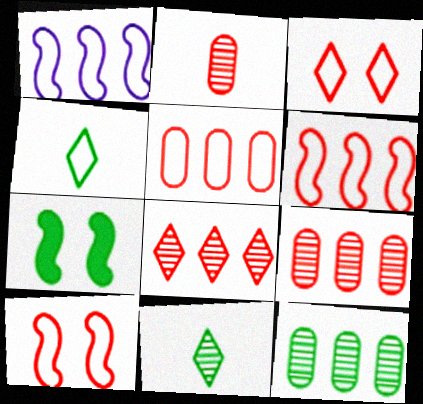[[4, 7, 12]]